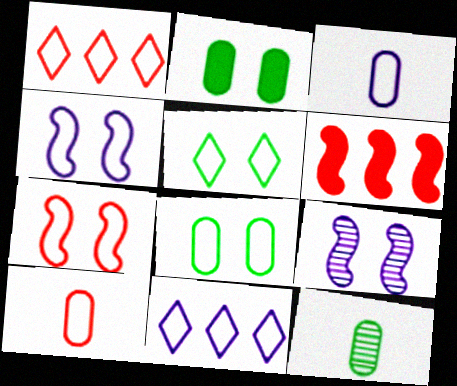[[1, 7, 10], 
[3, 4, 11]]